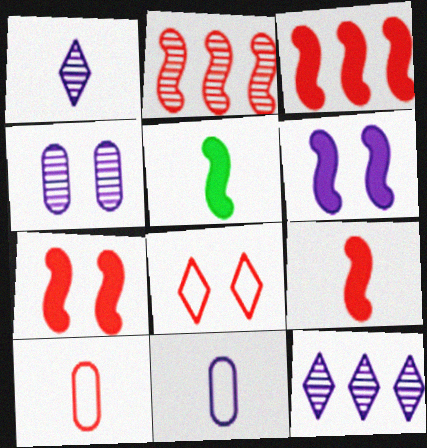[[1, 5, 10], 
[3, 5, 6], 
[3, 7, 9], 
[6, 11, 12]]